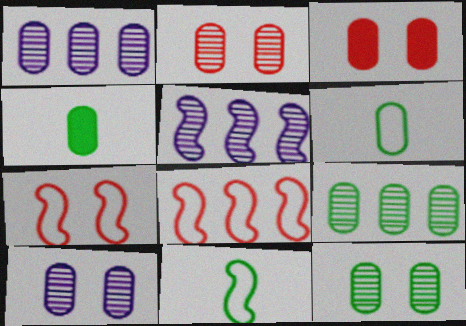[[1, 3, 6], 
[2, 10, 12]]